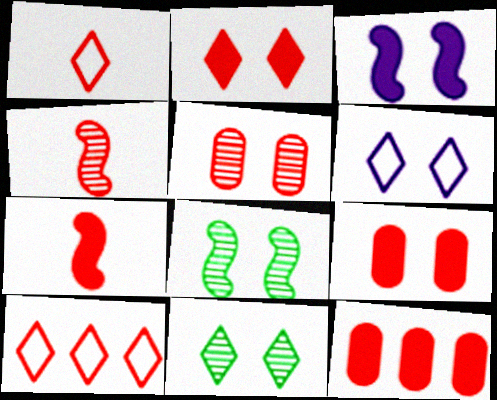[[2, 6, 11], 
[2, 7, 12], 
[4, 9, 10], 
[5, 7, 10], 
[6, 8, 9]]